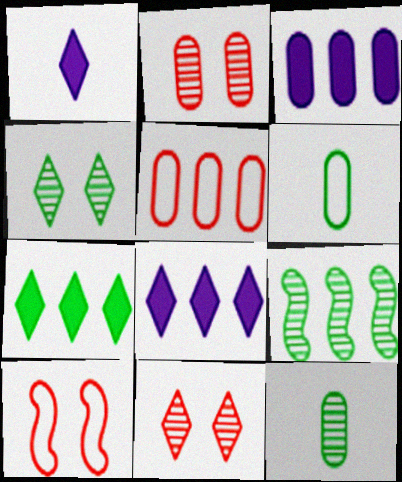[[2, 3, 6], 
[4, 9, 12], 
[5, 8, 9], 
[8, 10, 12]]